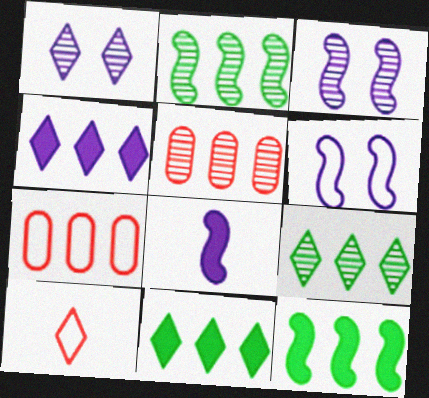[[1, 10, 11], 
[2, 4, 7]]